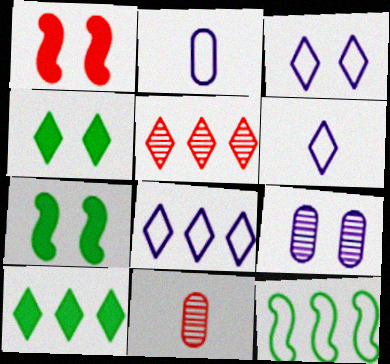[[2, 5, 7], 
[3, 6, 8], 
[4, 5, 6], 
[5, 8, 10], 
[7, 8, 11]]